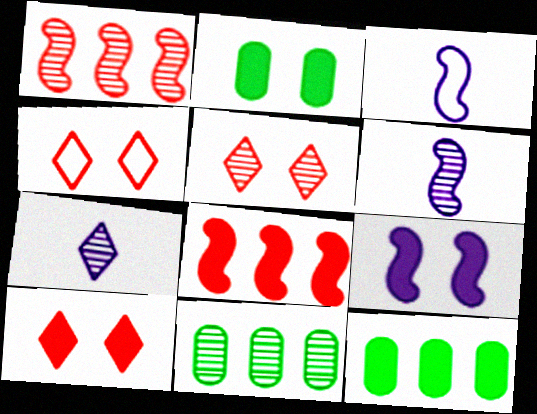[[2, 9, 10], 
[3, 5, 12], 
[3, 10, 11], 
[4, 5, 10], 
[4, 6, 12], 
[5, 6, 11]]